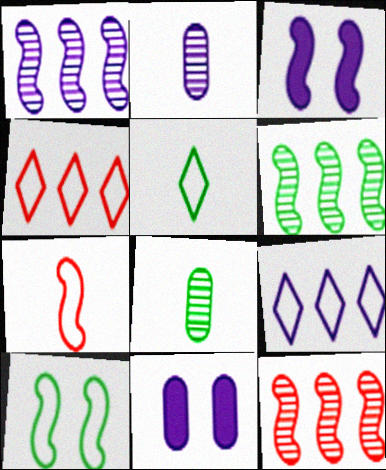[[1, 6, 12], 
[2, 3, 9], 
[3, 4, 8], 
[3, 6, 7], 
[5, 11, 12]]